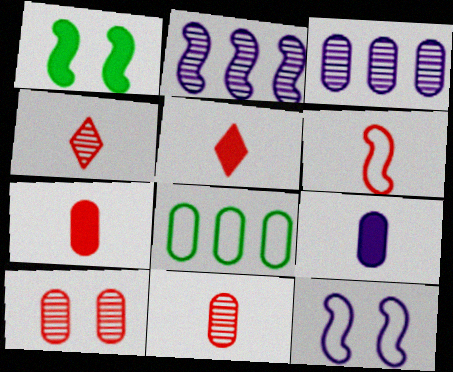[[1, 2, 6], 
[4, 6, 7], 
[5, 6, 11], 
[8, 9, 10]]